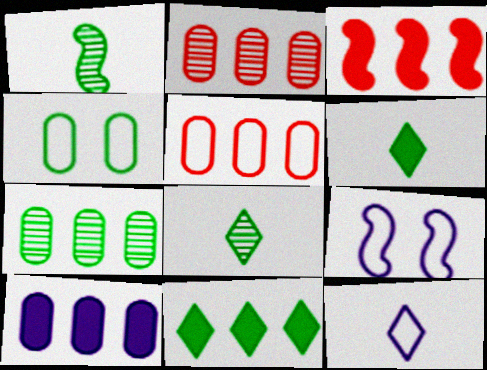[[1, 3, 9], 
[1, 4, 11], 
[2, 6, 9], 
[3, 10, 11], 
[5, 7, 10]]